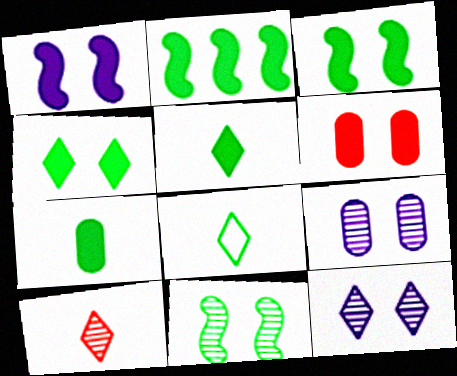[[1, 4, 6], 
[2, 4, 7]]